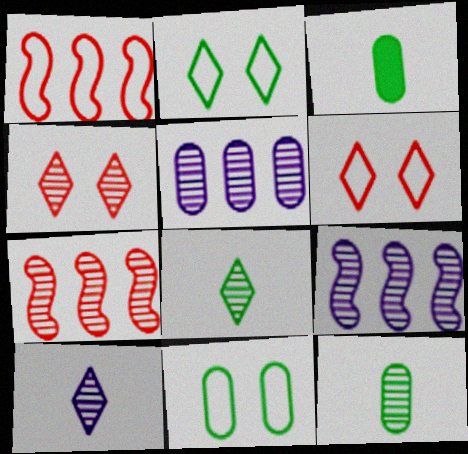[[3, 6, 9], 
[4, 9, 12]]